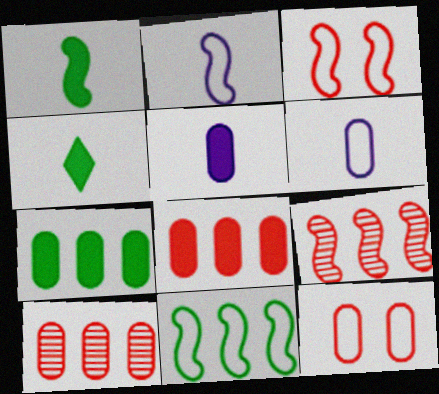[[2, 3, 11]]